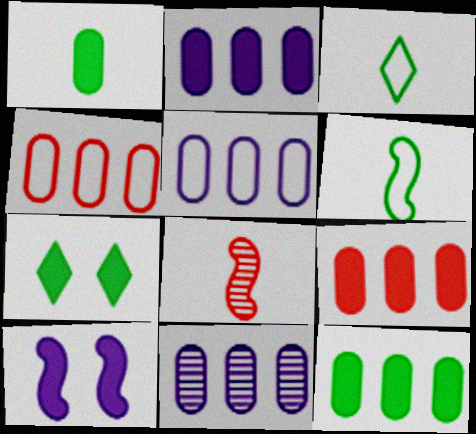[[2, 5, 11], 
[2, 9, 12], 
[4, 11, 12], 
[5, 7, 8]]